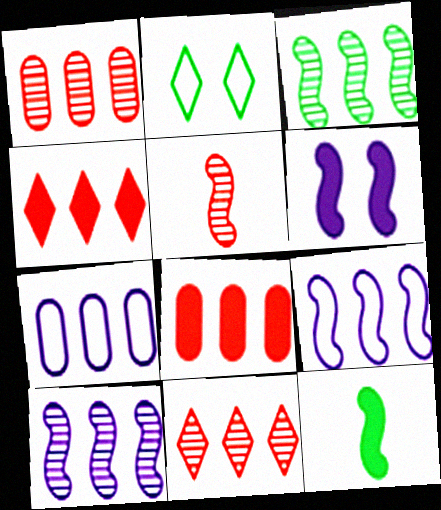[[3, 4, 7]]